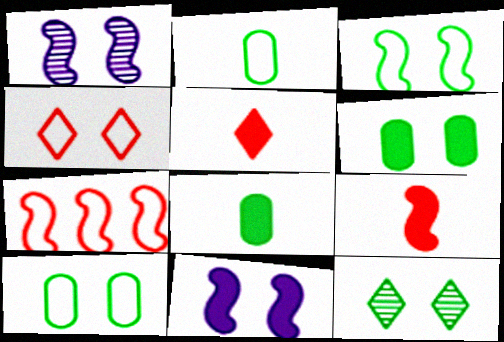[[1, 4, 6], 
[3, 6, 12]]